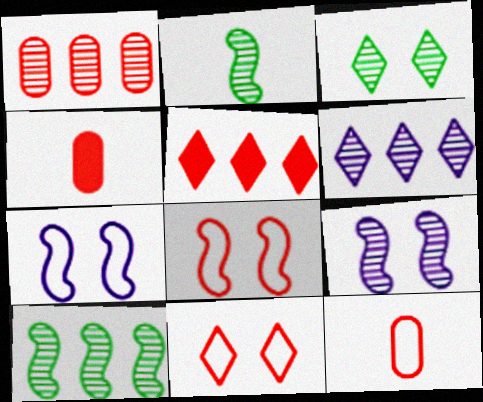[[1, 6, 10]]